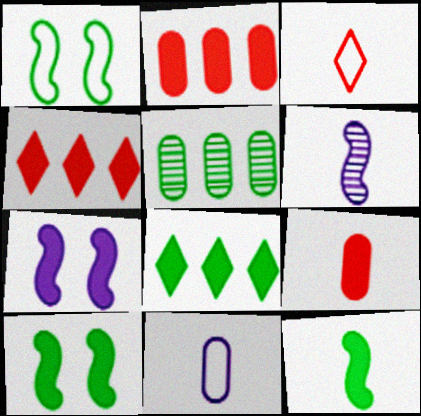[[3, 5, 7], 
[7, 8, 9]]